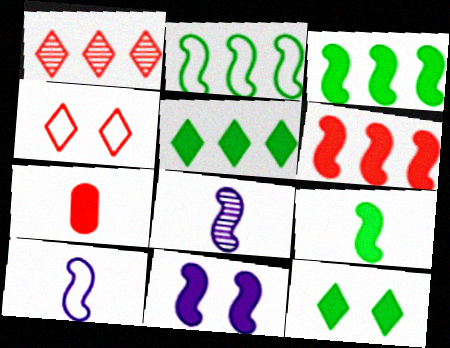[[5, 7, 11], 
[6, 9, 11]]